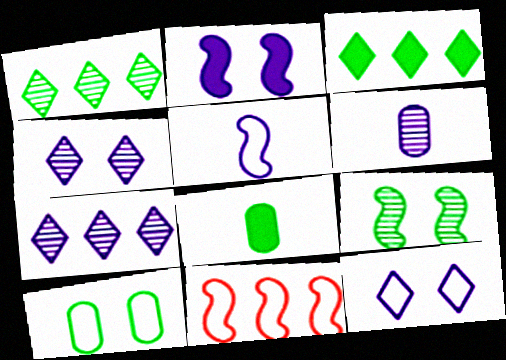[[4, 8, 11]]